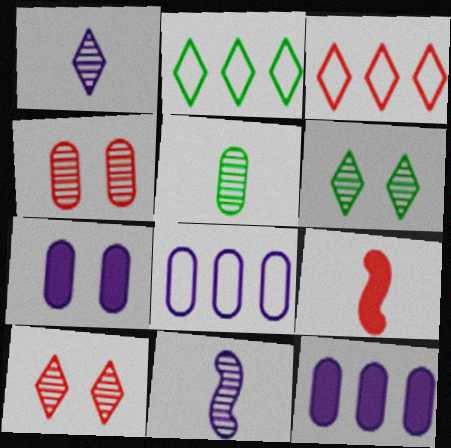[[3, 4, 9], 
[6, 8, 9]]